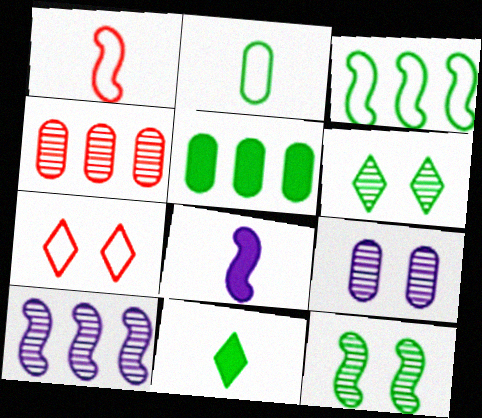[]